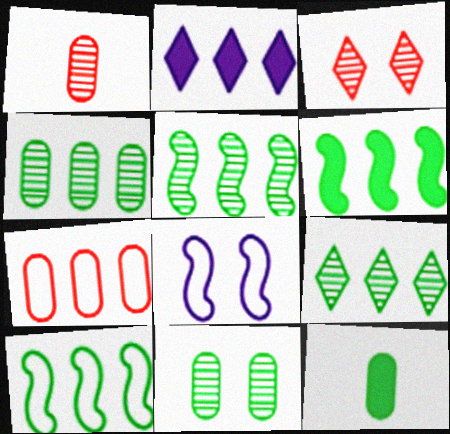[[2, 5, 7], 
[4, 5, 9], 
[5, 6, 10]]